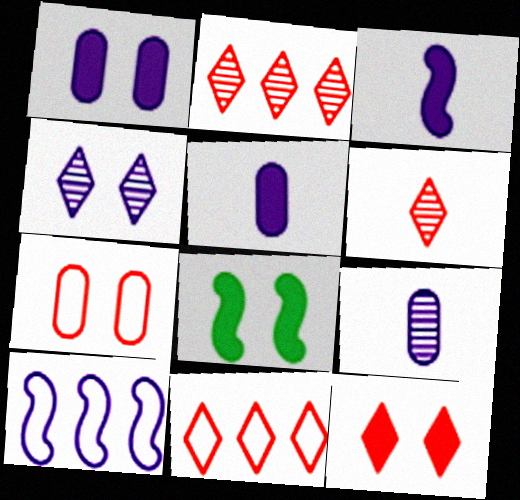[[1, 8, 12], 
[4, 5, 10], 
[4, 7, 8], 
[6, 11, 12], 
[8, 9, 11]]